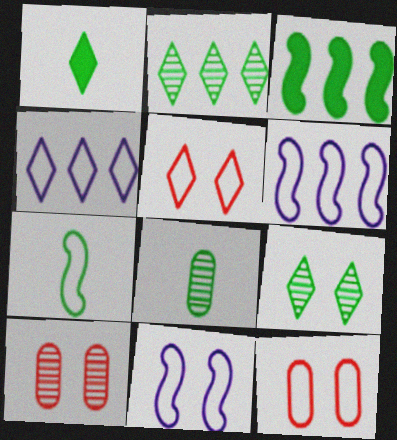[[1, 6, 10], 
[1, 7, 8], 
[4, 7, 12]]